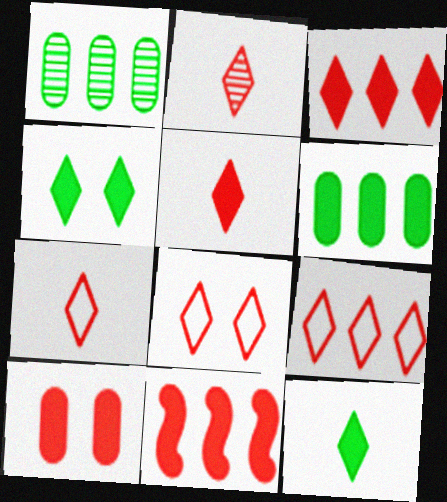[[2, 3, 8], 
[2, 5, 7], 
[5, 10, 11], 
[7, 8, 9]]